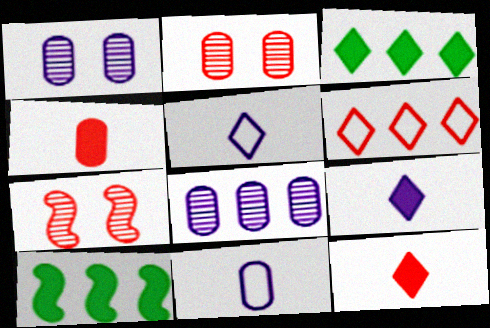[[2, 5, 10], 
[3, 7, 11], 
[4, 6, 7], 
[6, 8, 10]]